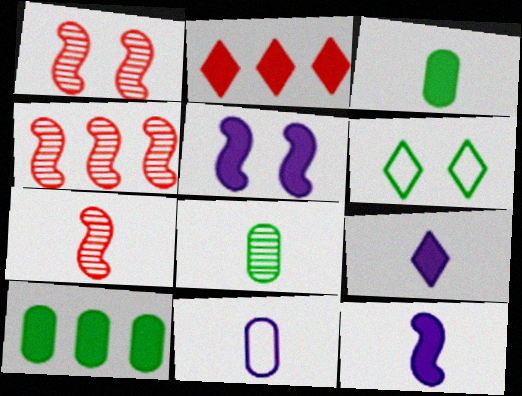[[1, 4, 7], 
[2, 3, 5]]